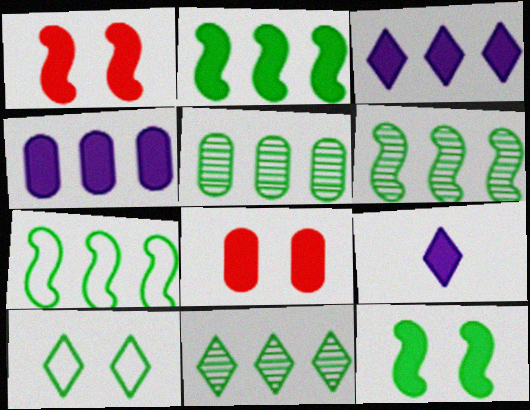[[2, 6, 7], 
[2, 8, 9], 
[5, 6, 11]]